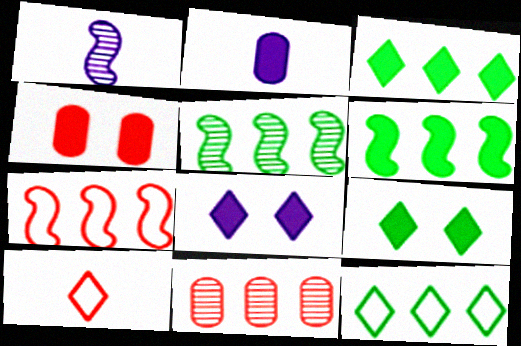[[1, 4, 12]]